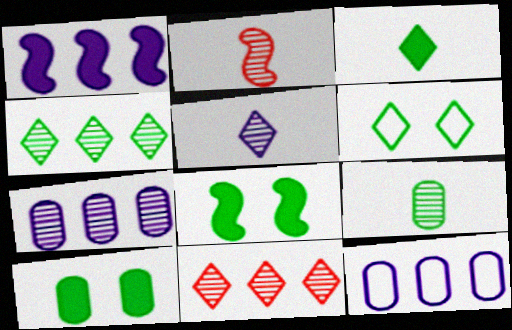[[2, 5, 9], 
[3, 4, 6]]